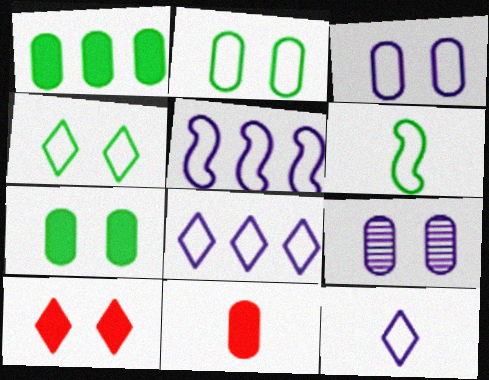[[3, 5, 12]]